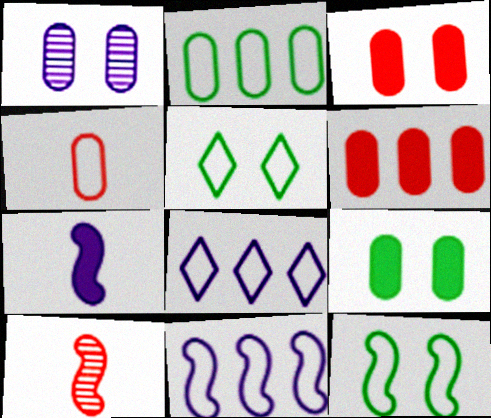[[1, 7, 8], 
[4, 5, 11], 
[4, 8, 12], 
[8, 9, 10]]